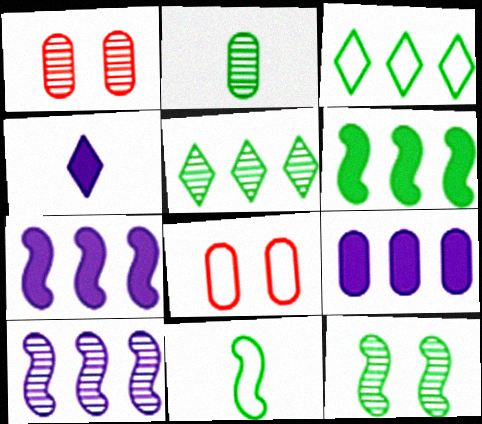[[2, 5, 12], 
[2, 8, 9], 
[6, 11, 12]]